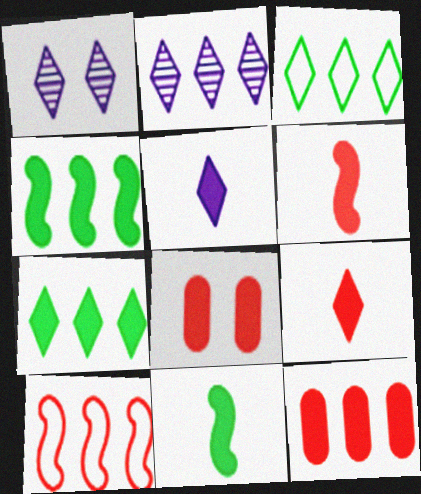[[1, 3, 9], 
[4, 5, 8]]